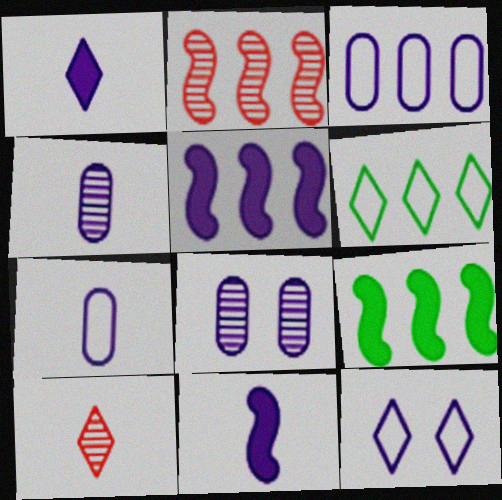[[4, 5, 12]]